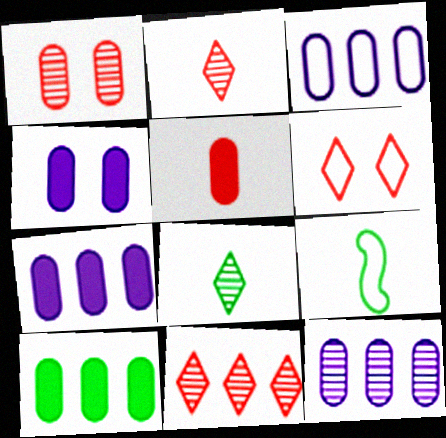[[3, 6, 9], 
[3, 7, 12], 
[4, 5, 10], 
[4, 9, 11]]